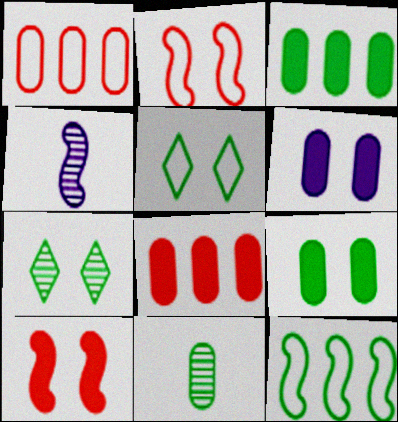[[1, 6, 11], 
[2, 6, 7], 
[4, 5, 8], 
[4, 10, 12]]